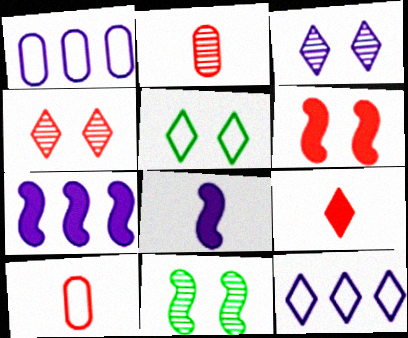[[1, 3, 8], 
[1, 9, 11], 
[2, 5, 7]]